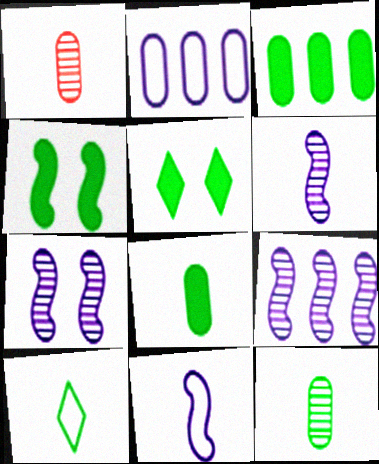[[6, 7, 9]]